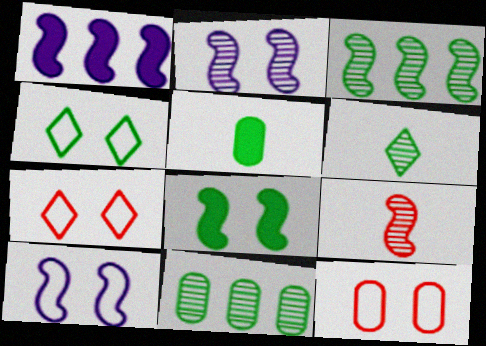[[1, 6, 12], 
[2, 3, 9], 
[3, 4, 5], 
[4, 10, 12]]